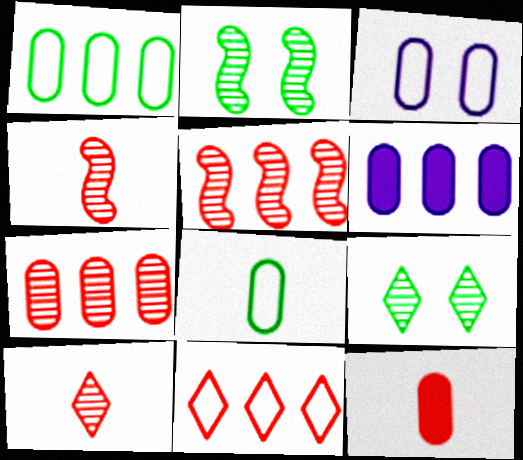[[1, 6, 7]]